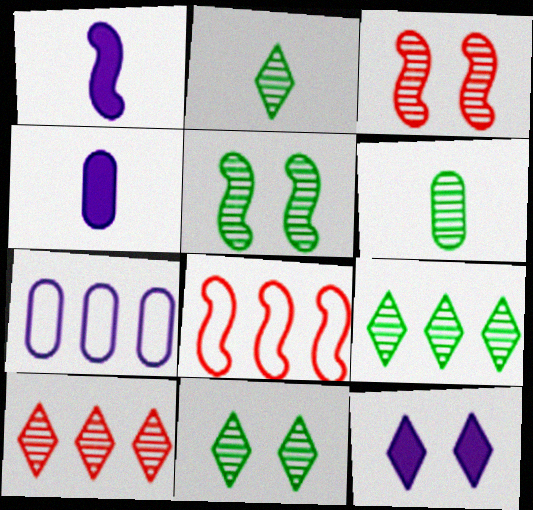[[1, 5, 8], 
[2, 9, 11], 
[4, 8, 11], 
[5, 6, 9], 
[6, 8, 12]]